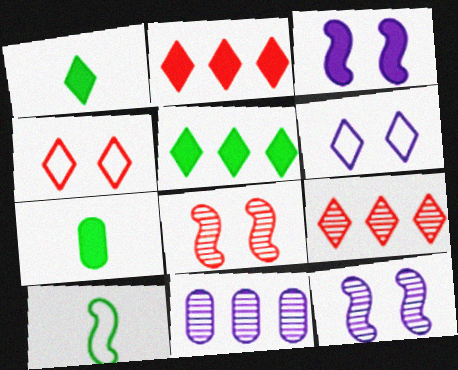[[1, 6, 9], 
[2, 3, 7]]